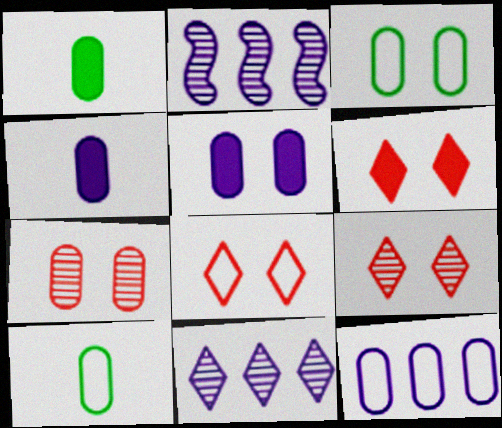[[1, 2, 8], 
[1, 7, 12], 
[2, 6, 10], 
[3, 5, 7], 
[6, 8, 9]]